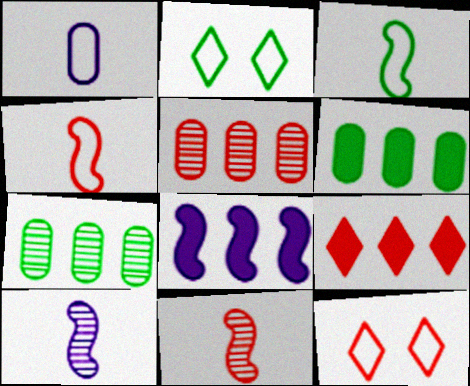[[6, 8, 9], 
[6, 10, 12]]